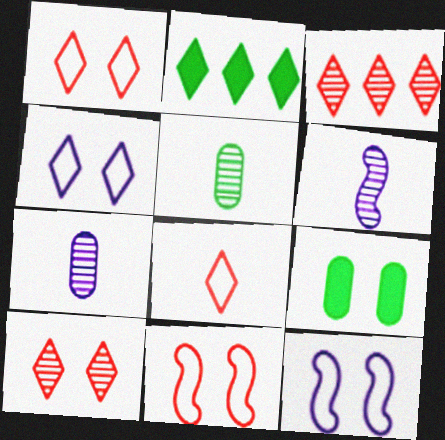[[2, 7, 11], 
[9, 10, 12]]